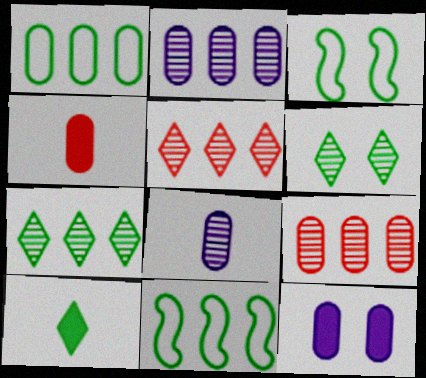[]